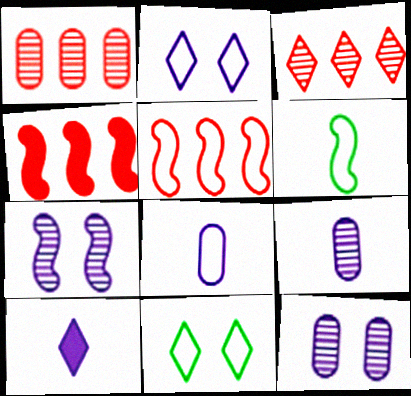[[3, 10, 11], 
[4, 6, 7], 
[4, 9, 11], 
[5, 8, 11]]